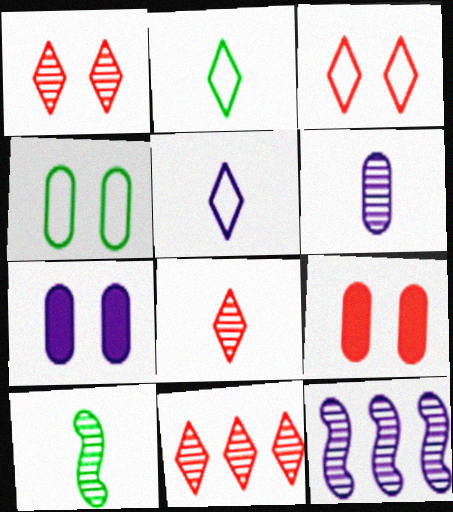[[1, 8, 11], 
[2, 9, 12], 
[5, 7, 12], 
[6, 8, 10]]